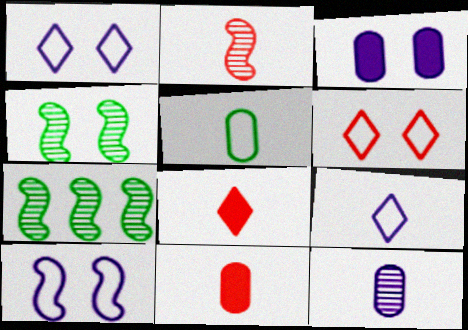[[1, 7, 11], 
[3, 4, 6], 
[5, 11, 12]]